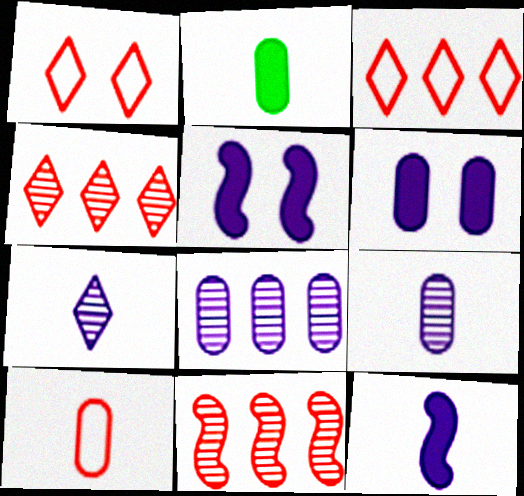[[2, 9, 10]]